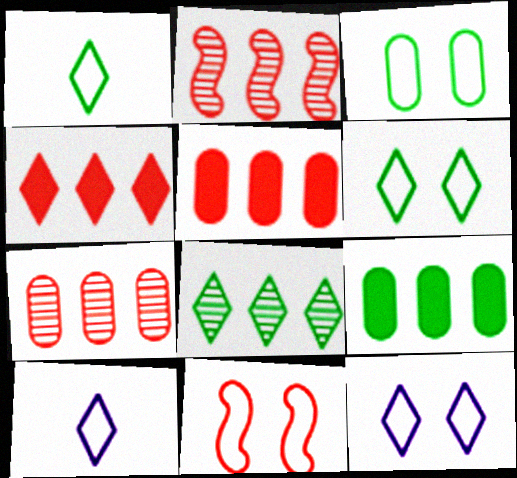[[3, 11, 12]]